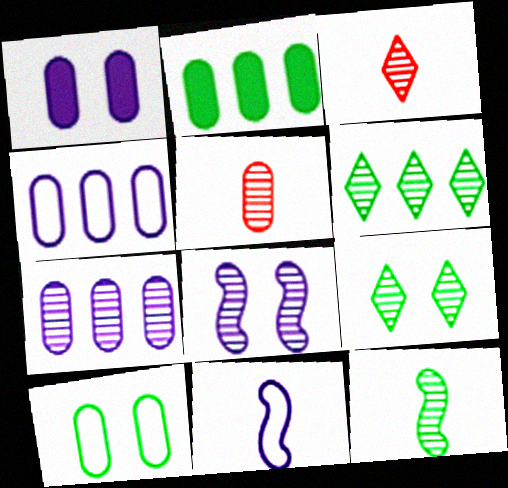[[5, 6, 8]]